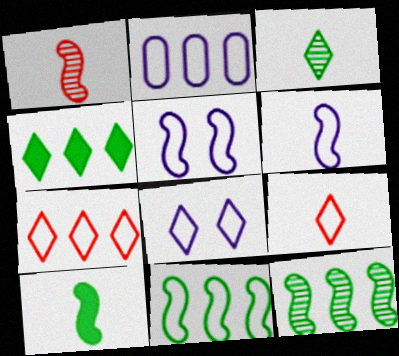[[1, 6, 10], 
[2, 6, 8], 
[2, 7, 11]]